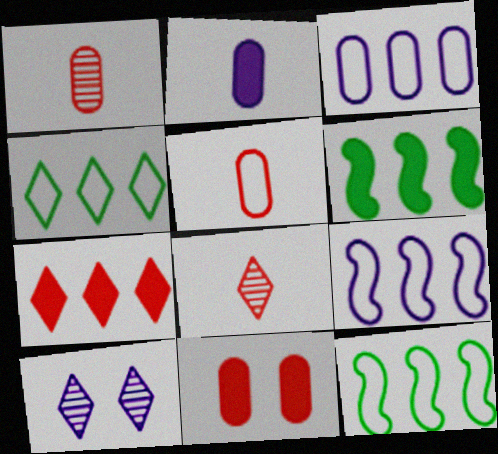[[2, 9, 10], 
[5, 6, 10]]